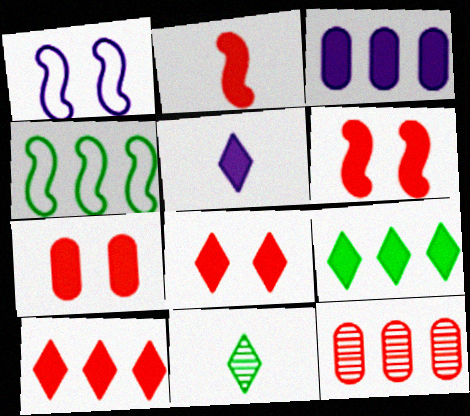[[2, 7, 10], 
[5, 8, 9], 
[6, 7, 8]]